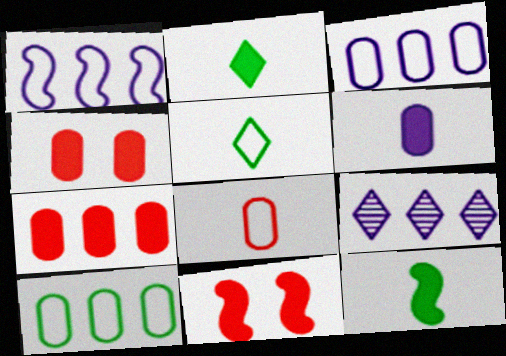[]